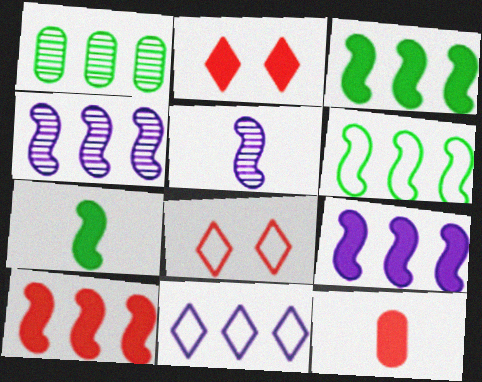[[1, 10, 11], 
[2, 10, 12], 
[3, 9, 10], 
[4, 6, 10]]